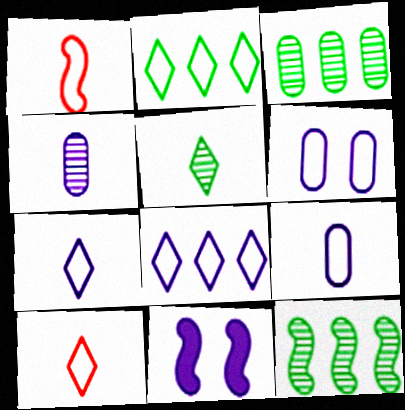[[1, 2, 6], 
[1, 11, 12], 
[3, 10, 11], 
[4, 8, 11]]